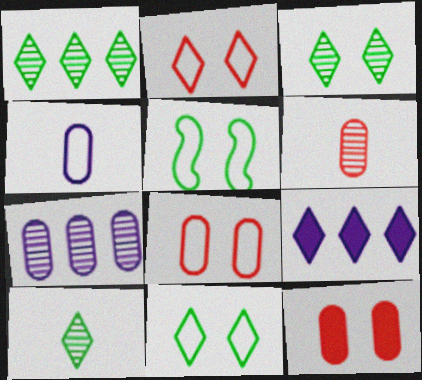[[1, 3, 10], 
[2, 9, 10], 
[5, 6, 9]]